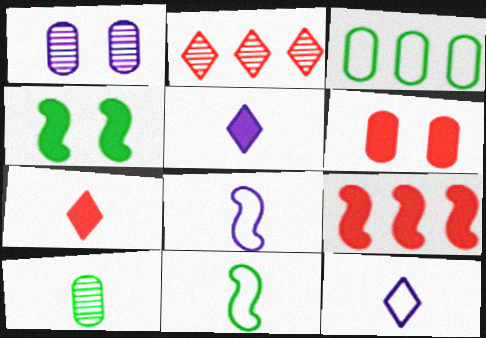[[6, 7, 9], 
[7, 8, 10]]